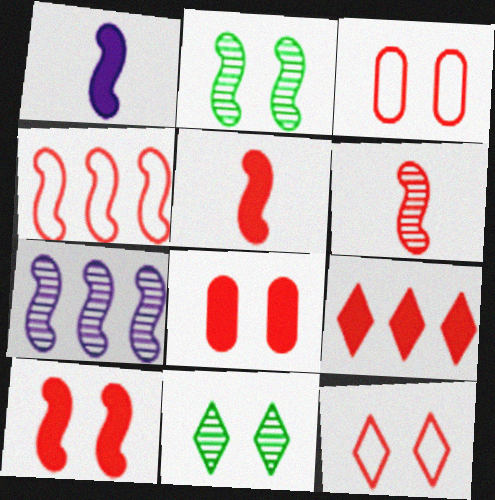[[1, 2, 4], 
[2, 6, 7], 
[3, 6, 9], 
[4, 6, 10], 
[5, 8, 9]]